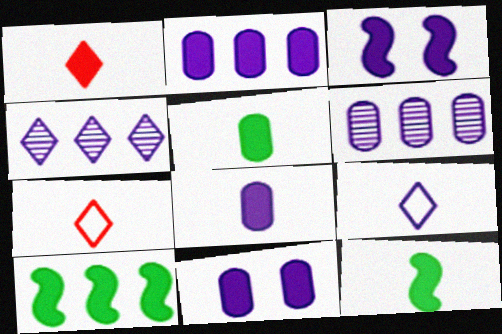[[1, 8, 12], 
[1, 10, 11], 
[2, 8, 11], 
[3, 6, 9]]